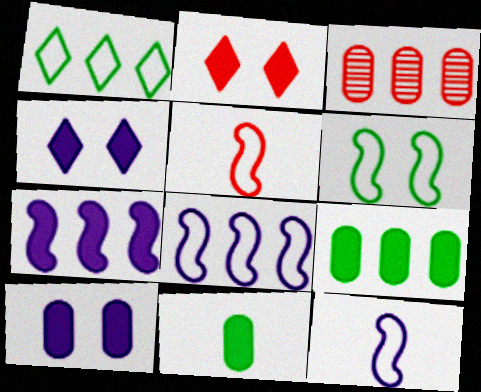[[1, 3, 7], 
[2, 3, 5], 
[2, 7, 11], 
[5, 6, 8]]